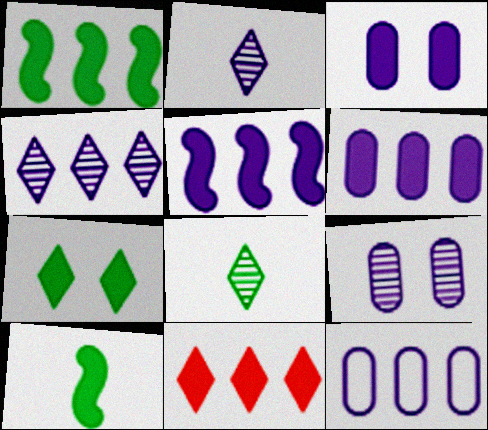[[1, 6, 11], 
[3, 10, 11], 
[4, 5, 12]]